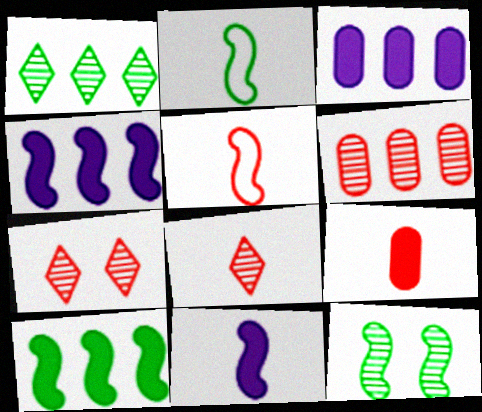[[2, 3, 7], 
[2, 10, 12], 
[4, 5, 12], 
[5, 8, 9]]